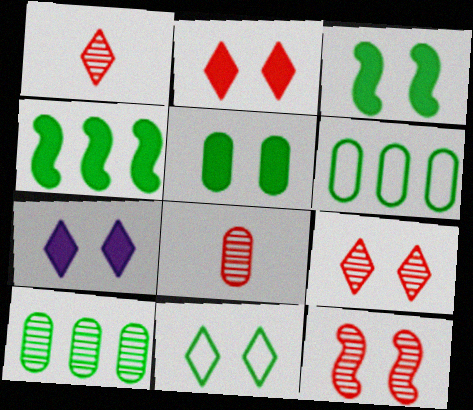[[7, 9, 11]]